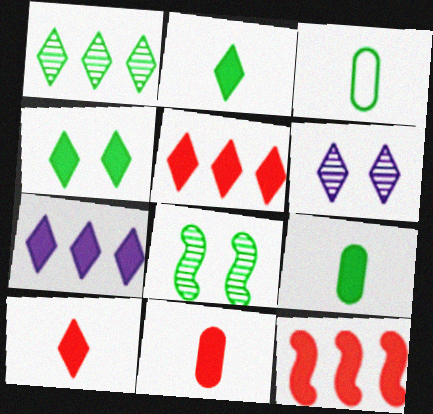[[3, 6, 12], 
[4, 7, 10]]